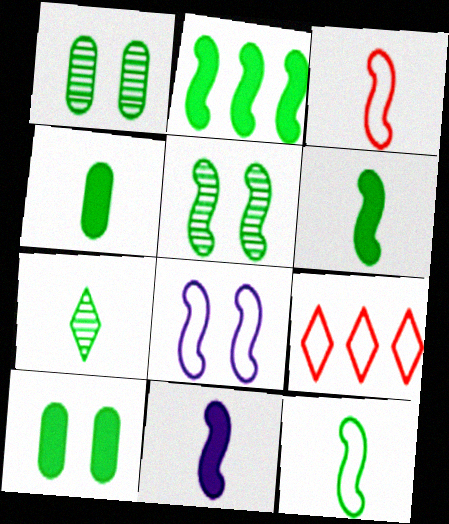[[1, 9, 11], 
[2, 5, 12], 
[4, 7, 12]]